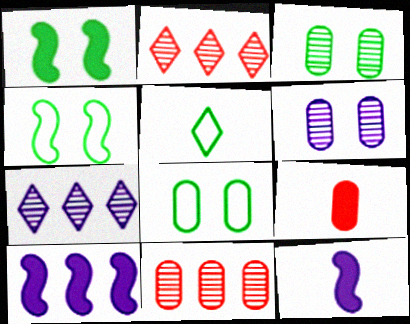[[2, 8, 12], 
[4, 7, 9]]